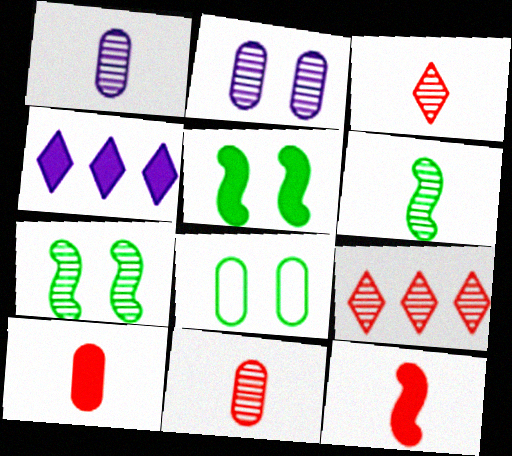[[1, 3, 6], 
[1, 7, 9], 
[2, 6, 9], 
[4, 5, 10]]